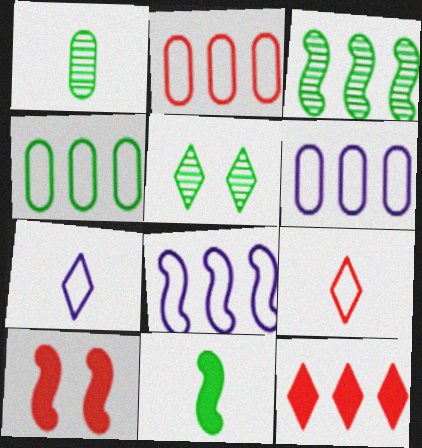[[1, 3, 5], 
[2, 4, 6], 
[3, 6, 12], 
[4, 5, 11], 
[5, 7, 12]]